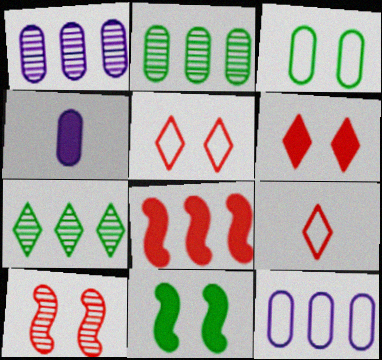[[1, 9, 11], 
[7, 8, 12]]